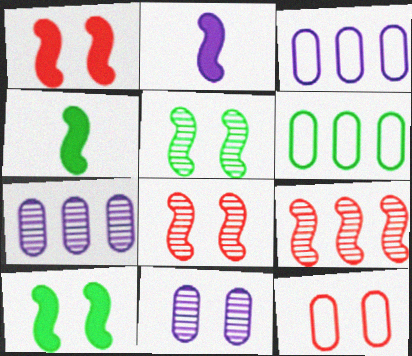[]